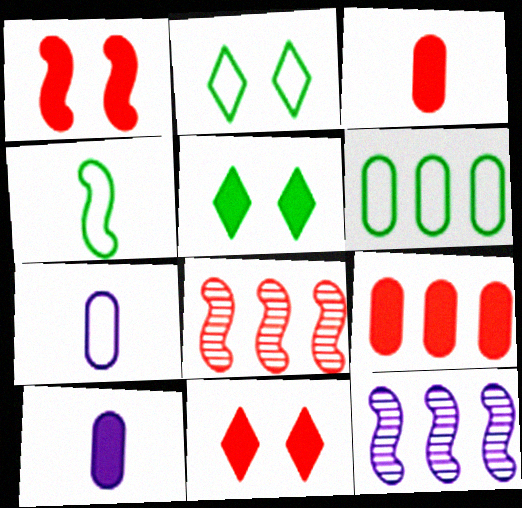[[1, 4, 12], 
[2, 3, 12], 
[2, 4, 6], 
[2, 8, 10], 
[5, 7, 8]]